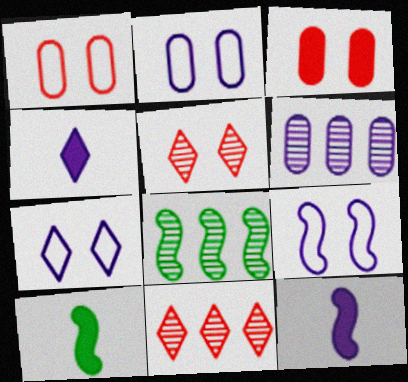[[1, 4, 8], 
[2, 7, 9], 
[2, 10, 11], 
[4, 6, 9], 
[6, 7, 12], 
[6, 8, 11]]